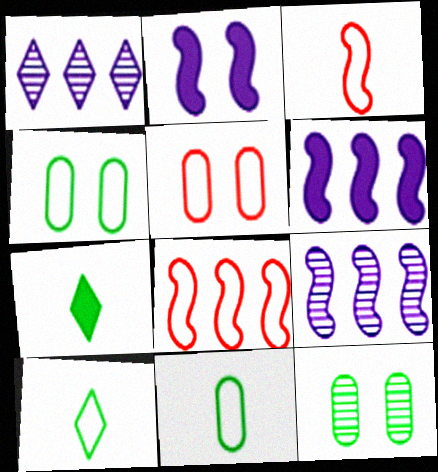[[5, 7, 9]]